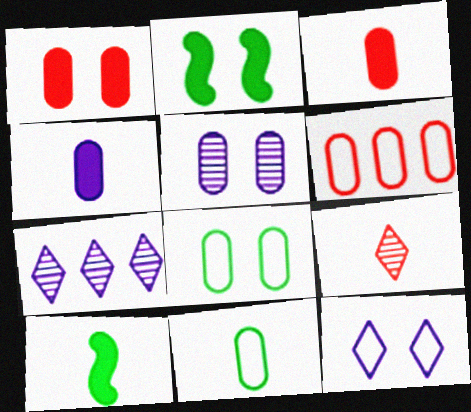[[1, 5, 8]]